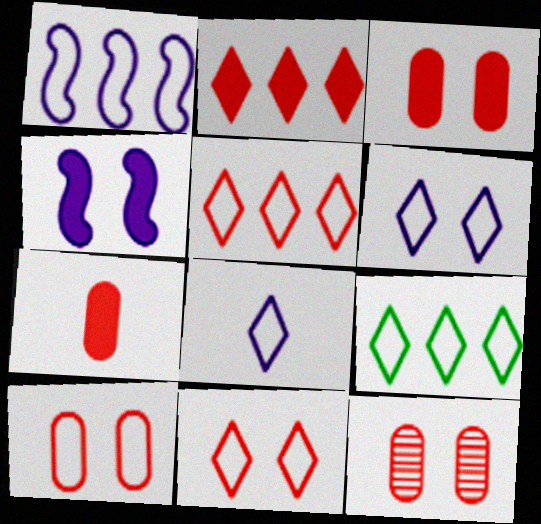[[3, 10, 12], 
[8, 9, 11]]